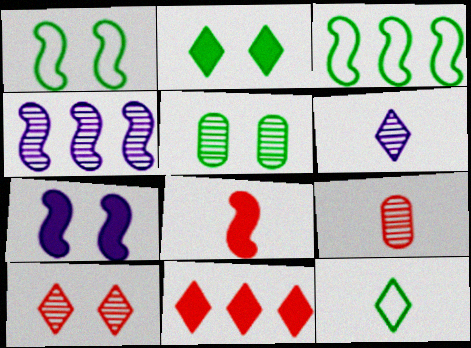[[1, 2, 5], 
[1, 4, 8]]